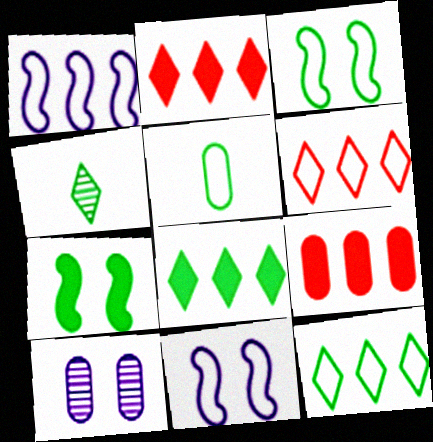[[3, 5, 12], 
[4, 9, 11], 
[5, 6, 11], 
[5, 9, 10]]